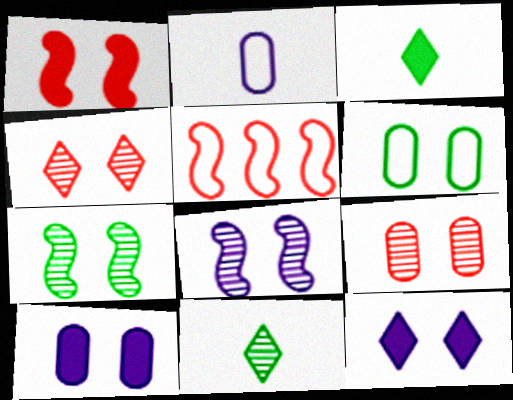[[5, 10, 11], 
[6, 9, 10]]